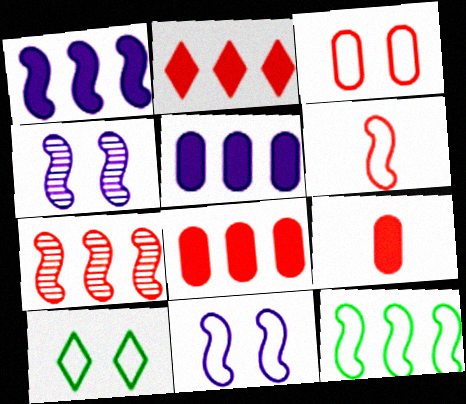[[1, 7, 12], 
[3, 10, 11], 
[6, 11, 12]]